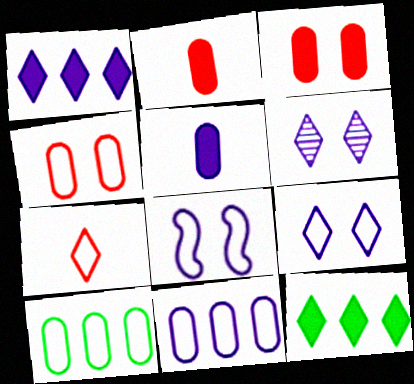[[6, 7, 12], 
[7, 8, 10]]